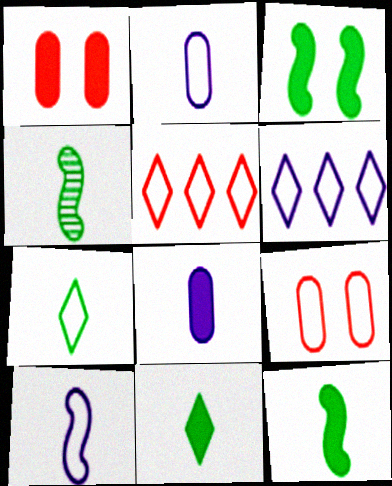[[1, 4, 6]]